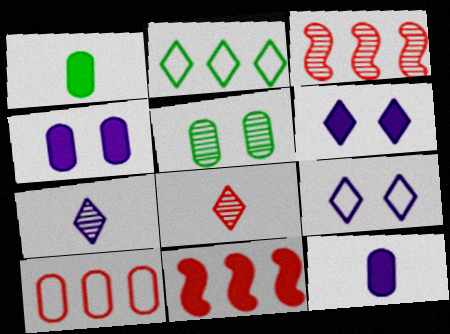[[1, 3, 9], 
[1, 6, 11], 
[2, 6, 8], 
[3, 5, 7], 
[5, 10, 12]]